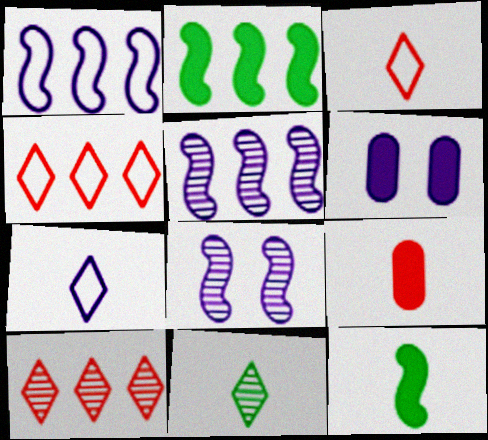[[5, 6, 7]]